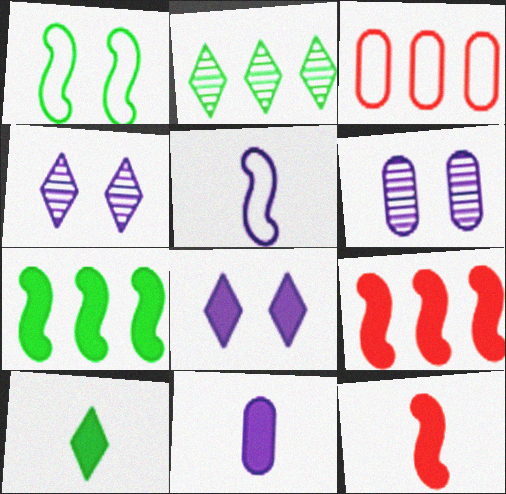[[10, 11, 12]]